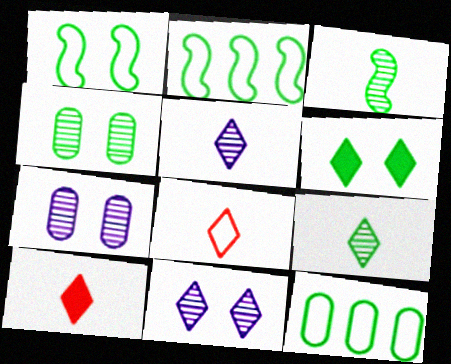[[1, 4, 6], 
[2, 7, 10], 
[3, 6, 12]]